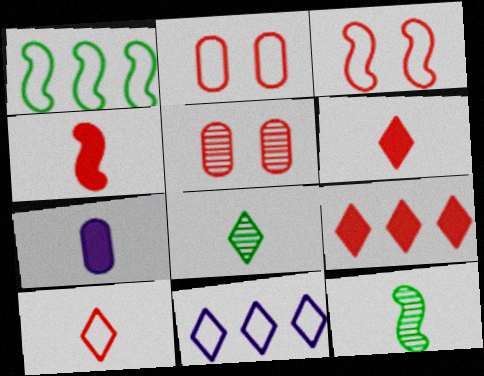[[7, 10, 12]]